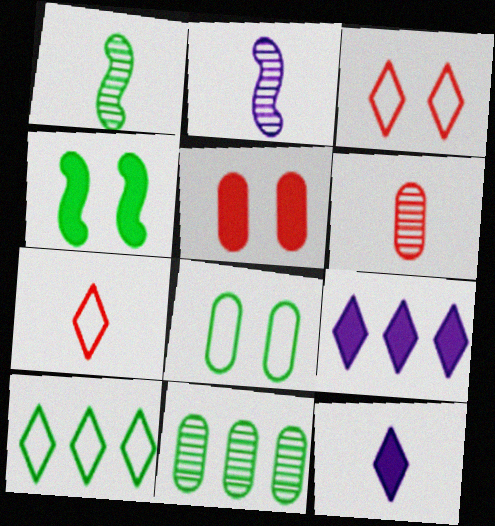[[2, 5, 10]]